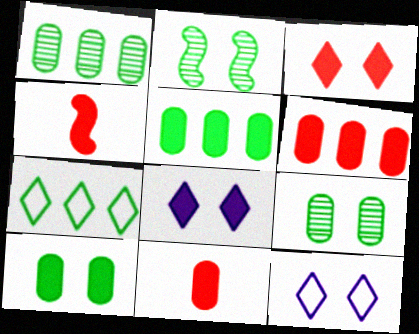[[1, 4, 12], 
[3, 4, 6], 
[4, 5, 8]]